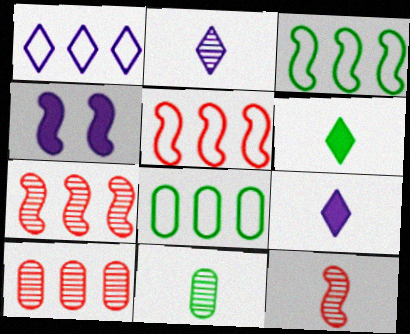[[1, 5, 8], 
[2, 11, 12], 
[3, 4, 12]]